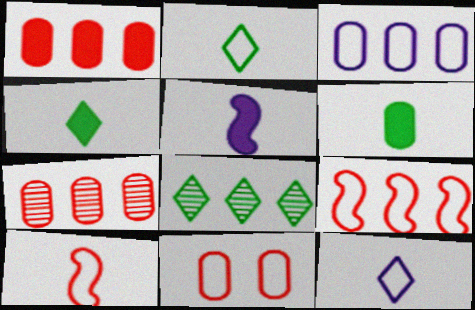[[5, 8, 11]]